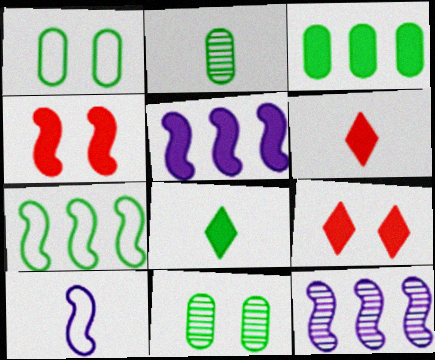[[1, 2, 3], 
[1, 6, 12], 
[2, 6, 10], 
[7, 8, 11]]